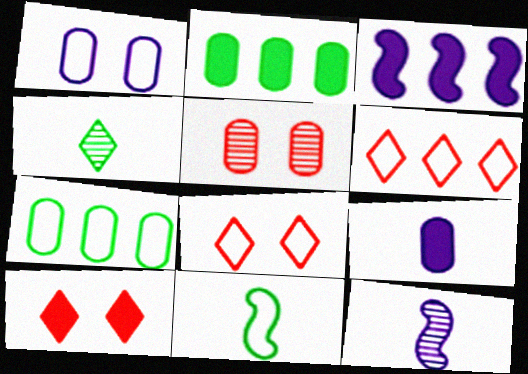[[1, 6, 11], 
[2, 8, 12], 
[5, 7, 9], 
[7, 10, 12]]